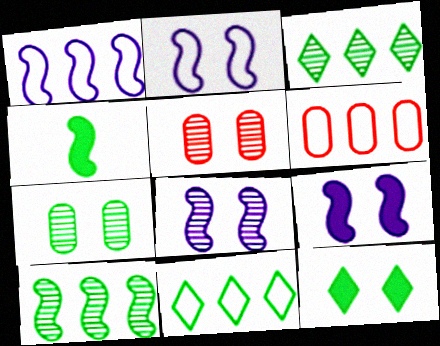[[1, 6, 11], 
[2, 5, 12], 
[2, 8, 9], 
[4, 7, 11]]